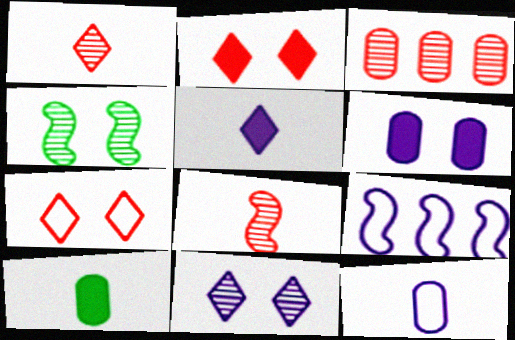[[4, 6, 7]]